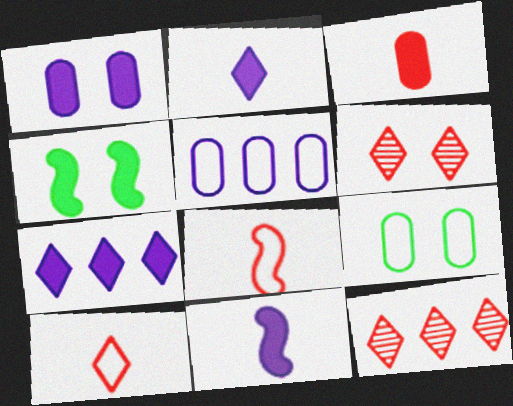[[1, 7, 11], 
[3, 4, 7], 
[9, 11, 12]]